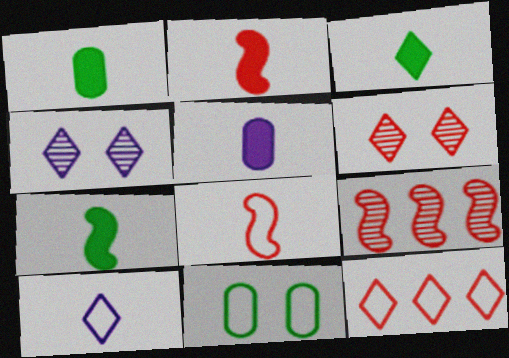[[1, 3, 7], 
[2, 3, 5], 
[3, 4, 12]]